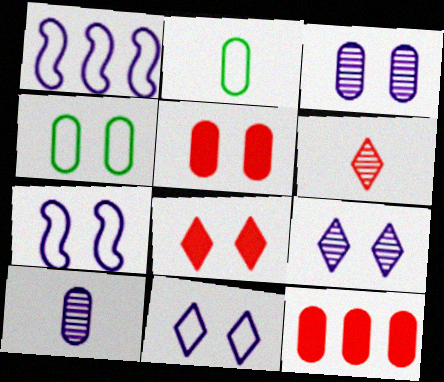[[2, 3, 12], 
[3, 4, 5], 
[4, 10, 12]]